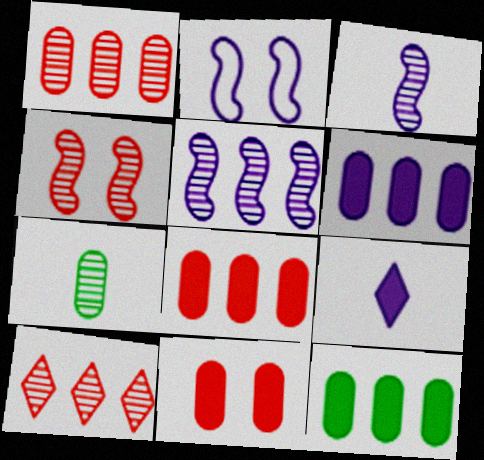[[6, 8, 12]]